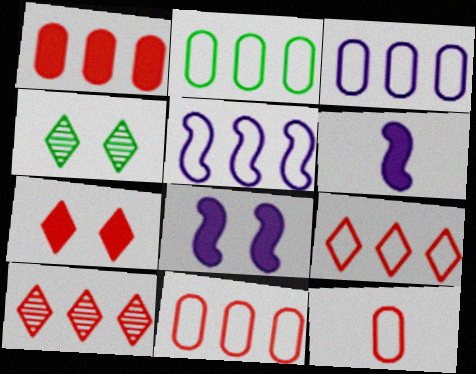[[2, 3, 11], 
[2, 5, 9], 
[4, 6, 11]]